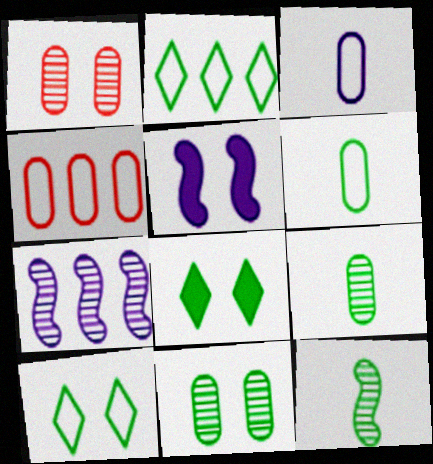[[1, 5, 10]]